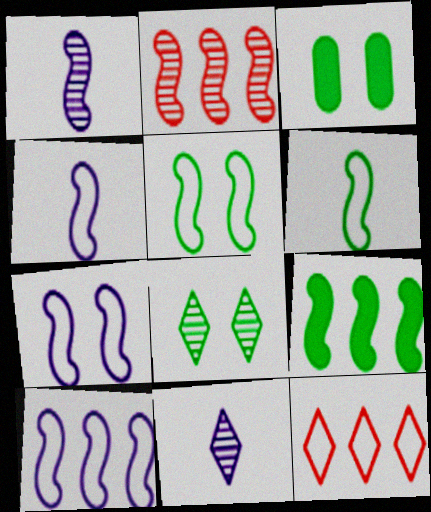[[1, 3, 12], 
[2, 9, 10], 
[3, 5, 8], 
[4, 7, 10]]